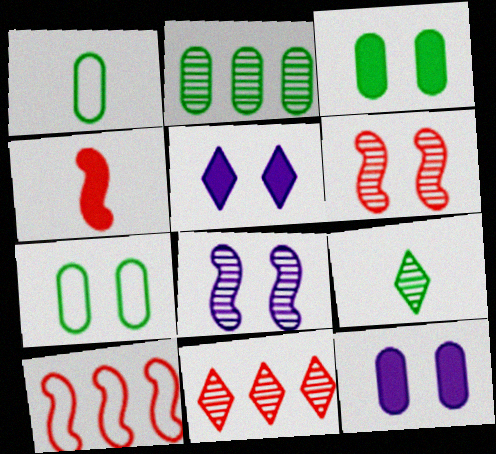[[1, 2, 3], 
[4, 6, 10], 
[5, 6, 7], 
[9, 10, 12]]